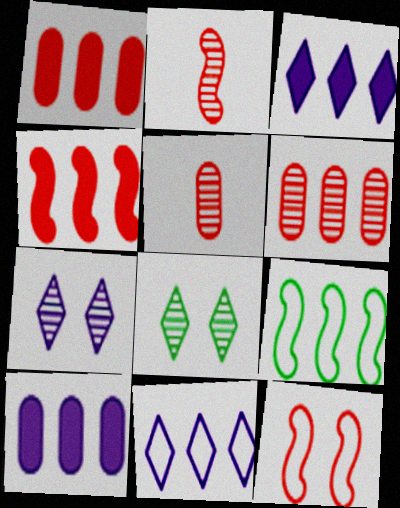[[2, 4, 12], 
[3, 6, 9]]